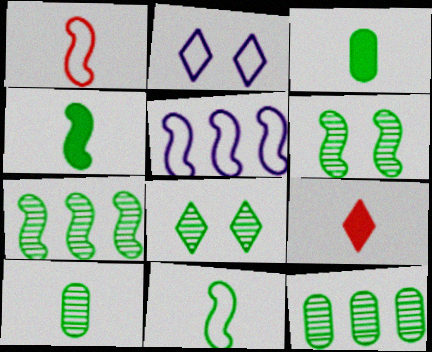[[7, 8, 10]]